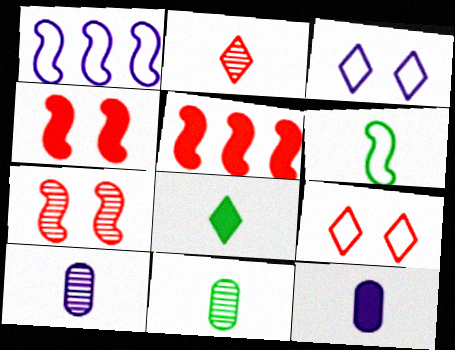[[2, 6, 12], 
[3, 5, 11], 
[6, 8, 11]]